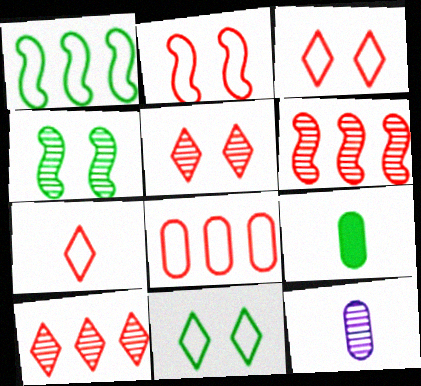[[2, 7, 8], 
[4, 10, 12]]